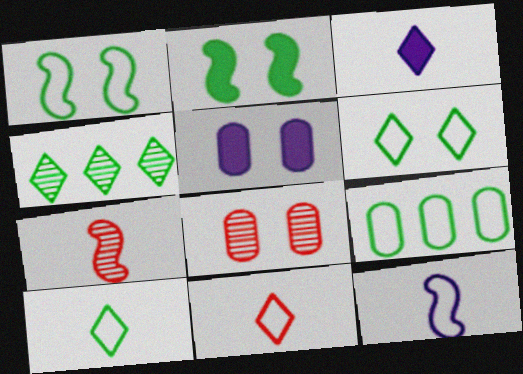[[1, 9, 10]]